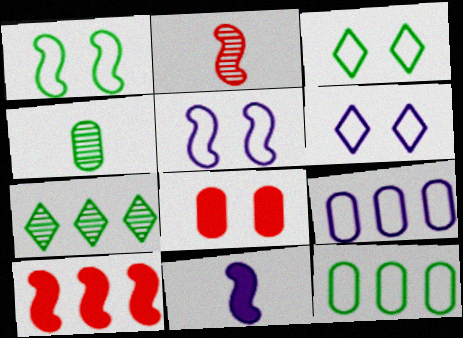[[4, 6, 10], 
[4, 8, 9], 
[7, 9, 10]]